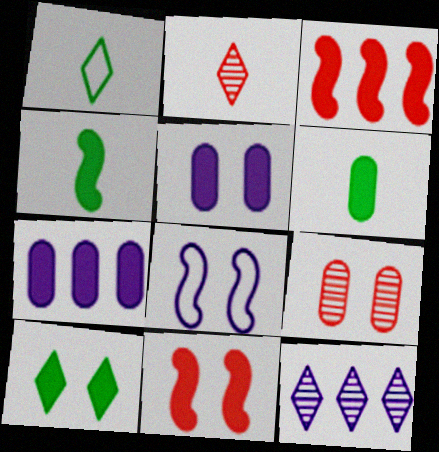[[5, 10, 11], 
[8, 9, 10]]